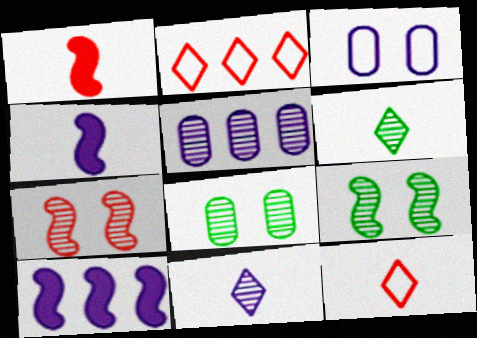[[2, 4, 8], 
[3, 10, 11], 
[5, 6, 7], 
[8, 10, 12]]